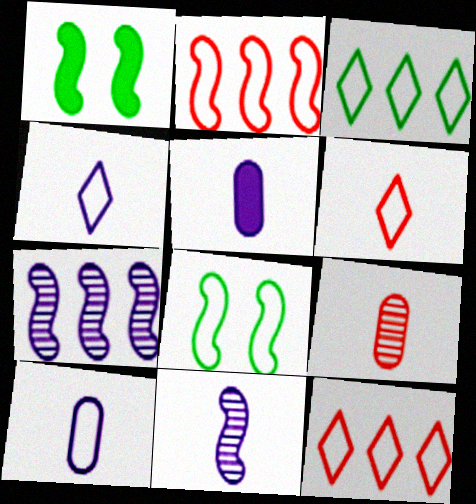[[1, 2, 11], 
[4, 5, 11], 
[8, 10, 12]]